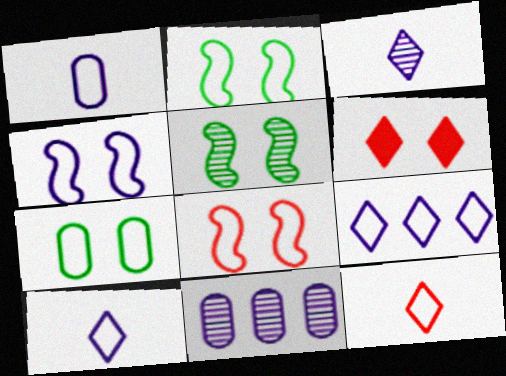[[1, 4, 9], 
[2, 4, 8]]